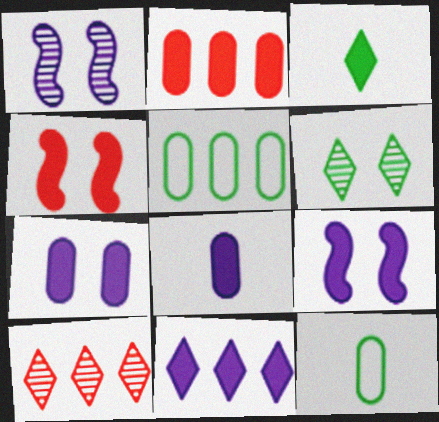[[2, 3, 9], 
[8, 9, 11], 
[9, 10, 12]]